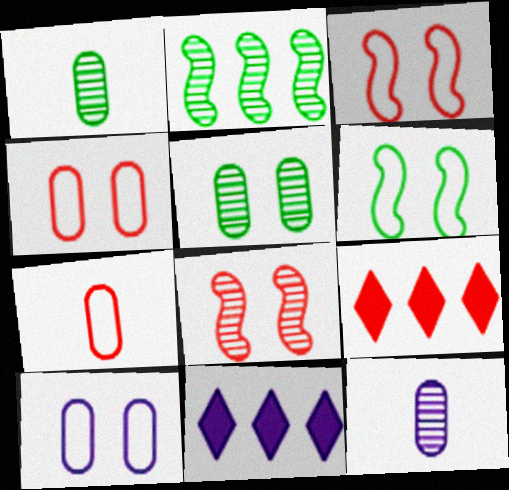[[1, 3, 11], 
[6, 9, 12], 
[7, 8, 9]]